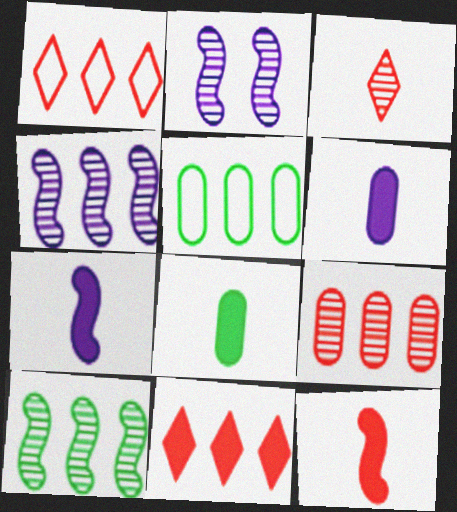[[1, 2, 8], 
[4, 5, 11]]